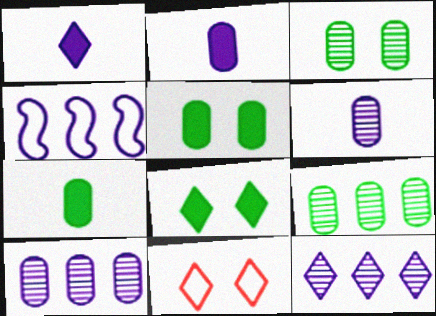[]